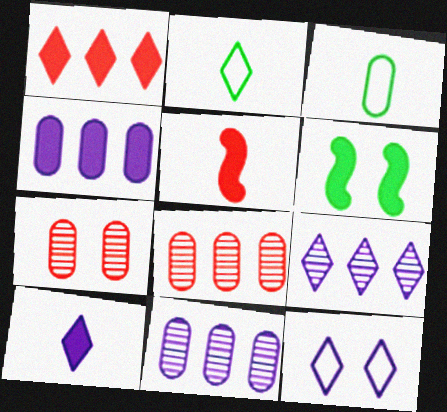[[3, 4, 7], 
[6, 7, 12], 
[9, 10, 12]]